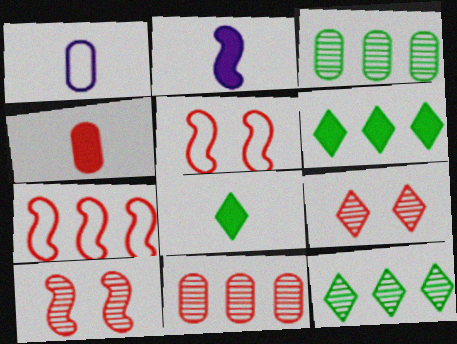[[1, 6, 10], 
[2, 4, 8], 
[4, 7, 9]]